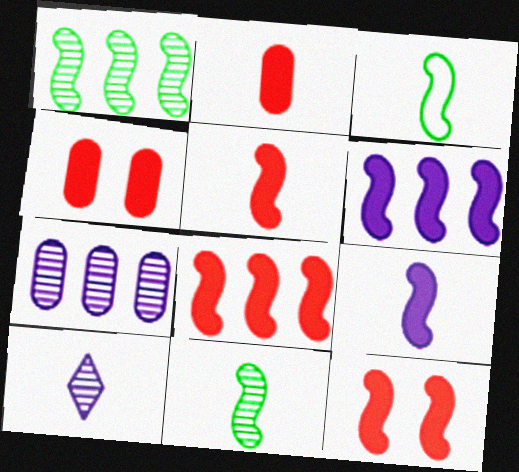[[2, 3, 10], 
[5, 8, 12]]